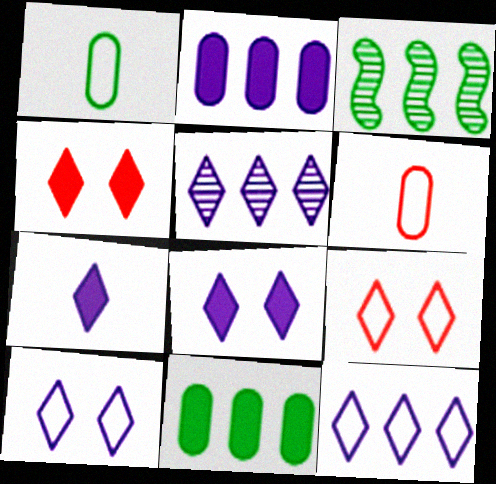[[3, 6, 8], 
[5, 7, 10]]